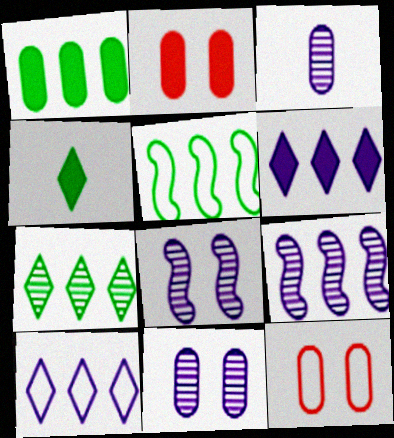[[1, 3, 12], 
[1, 5, 7], 
[4, 9, 12]]